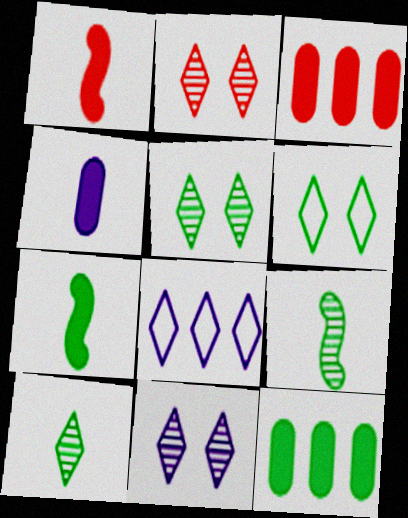[[2, 5, 11], 
[6, 9, 12]]